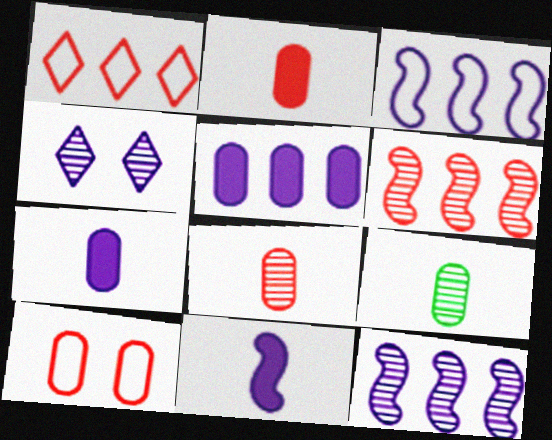[[3, 4, 7], 
[4, 6, 9], 
[5, 9, 10]]